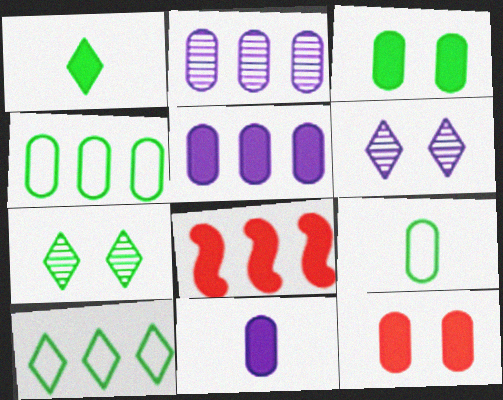[[1, 7, 10], 
[2, 8, 10], 
[2, 9, 12], 
[6, 8, 9]]